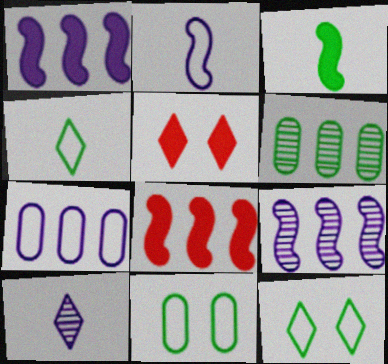[[2, 5, 6], 
[3, 6, 12], 
[8, 10, 11]]